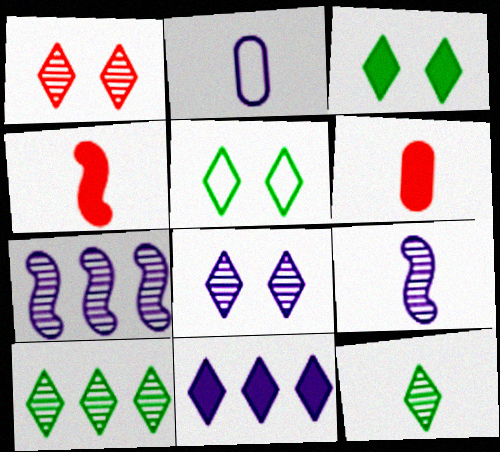[[2, 4, 12], 
[5, 6, 7]]